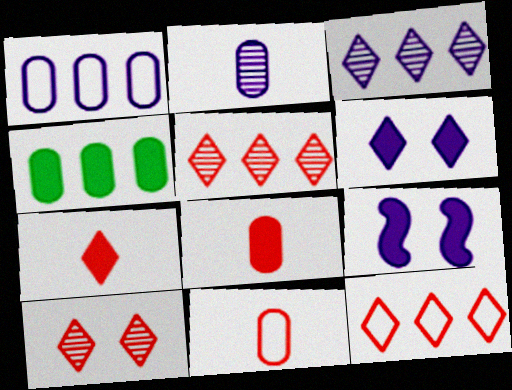[[4, 7, 9], 
[7, 10, 12]]